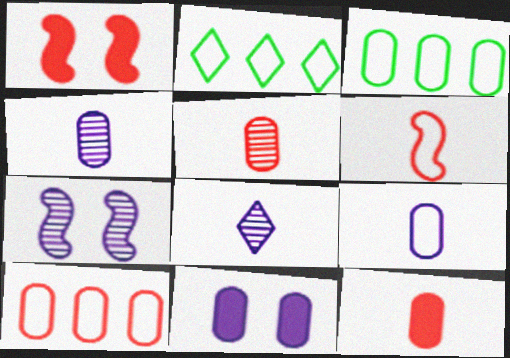[[1, 2, 4], 
[1, 3, 8], 
[2, 7, 12], 
[3, 5, 11]]